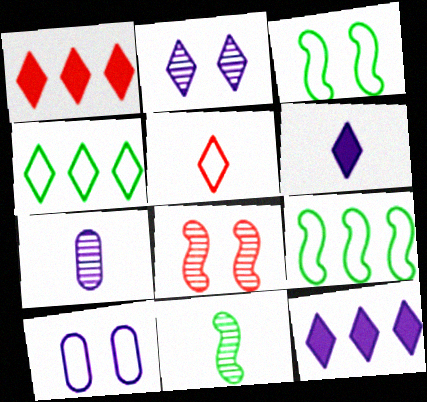[[1, 3, 7], 
[1, 10, 11], 
[5, 9, 10]]